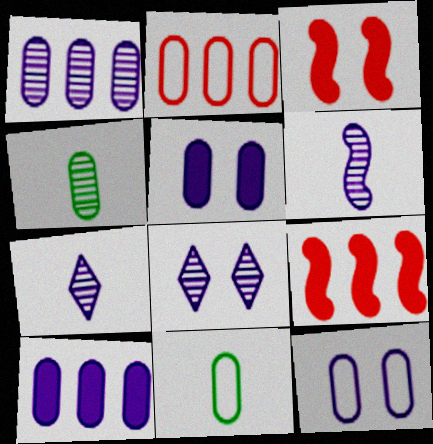[[1, 6, 8], 
[2, 4, 5], 
[2, 11, 12], 
[8, 9, 11]]